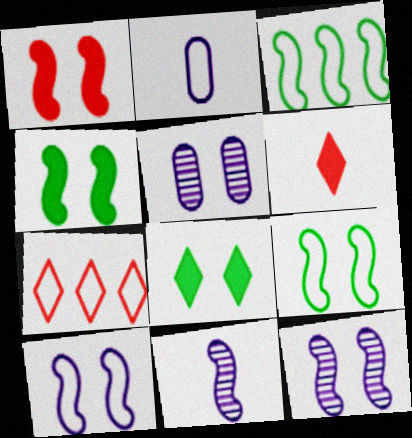[[1, 3, 11], 
[1, 9, 12], 
[2, 7, 9], 
[3, 5, 6]]